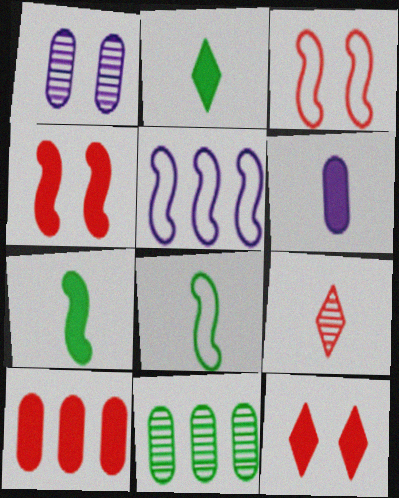[[3, 5, 8], 
[3, 9, 10], 
[6, 8, 9]]